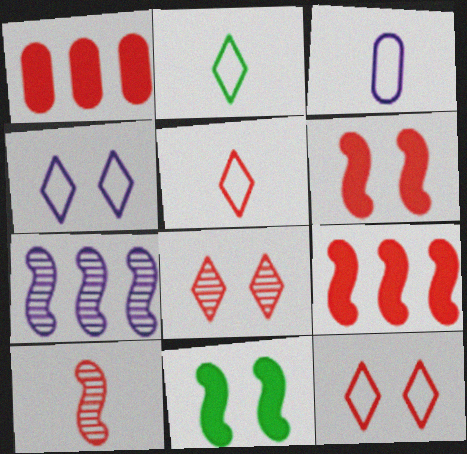[[1, 10, 12]]